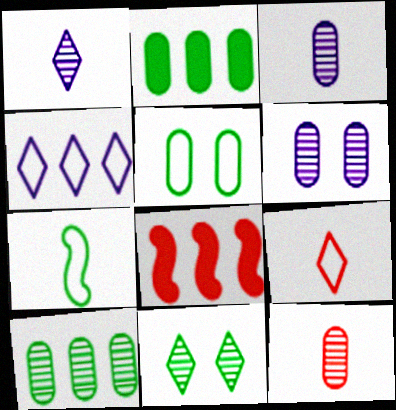[[1, 5, 8], 
[2, 7, 11], 
[4, 8, 10], 
[6, 10, 12]]